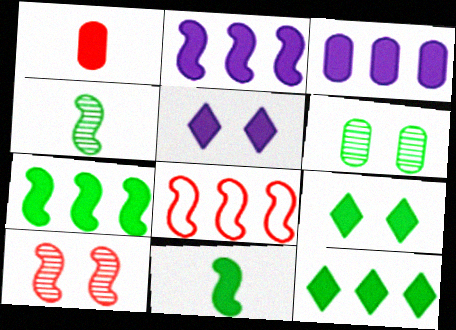[[1, 2, 9], 
[1, 5, 7]]